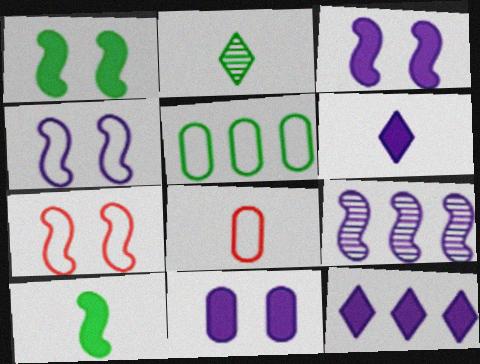[[1, 2, 5], 
[7, 9, 10]]